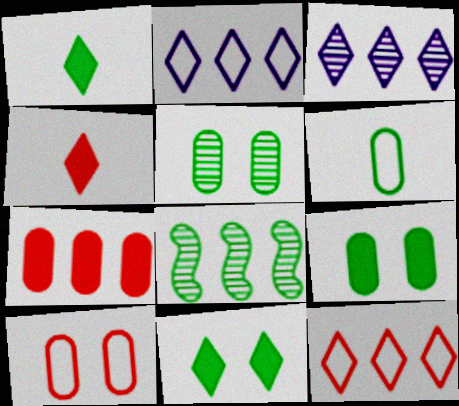[[2, 7, 8], 
[6, 8, 11]]